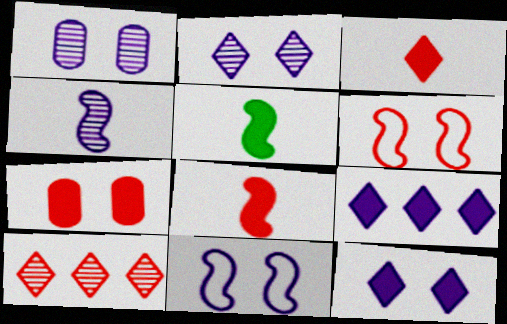[[1, 11, 12], 
[5, 7, 9]]